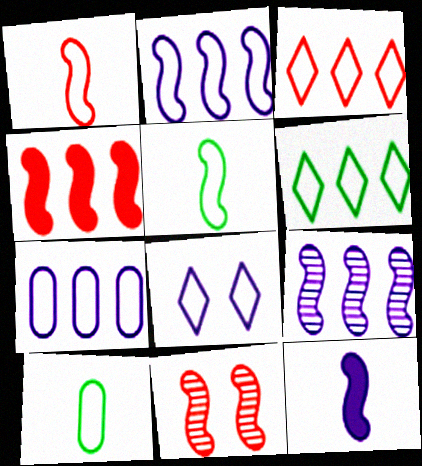[[1, 4, 11]]